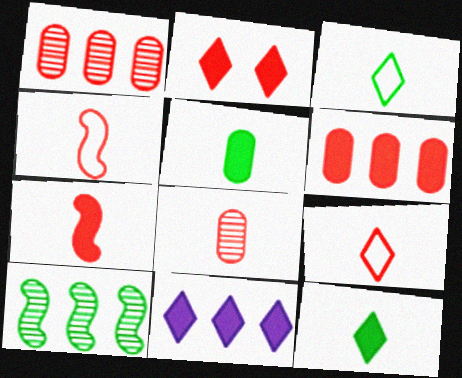[[1, 2, 4], 
[2, 6, 7], 
[2, 11, 12], 
[7, 8, 9]]